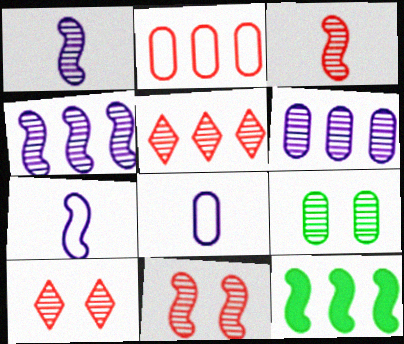[[1, 5, 9], 
[7, 11, 12], 
[8, 10, 12]]